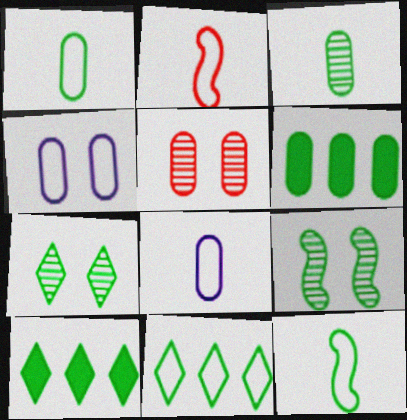[[1, 9, 10], 
[2, 4, 11], 
[5, 6, 8], 
[6, 7, 12]]